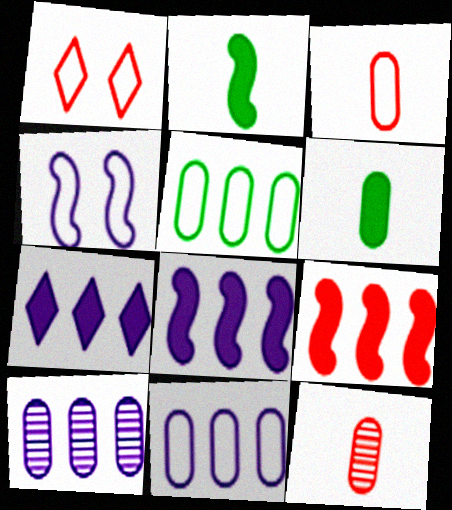[[1, 2, 10], 
[1, 9, 12]]